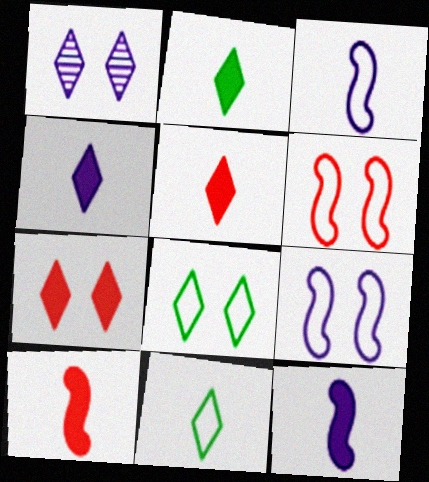[[1, 7, 8], 
[2, 4, 5]]